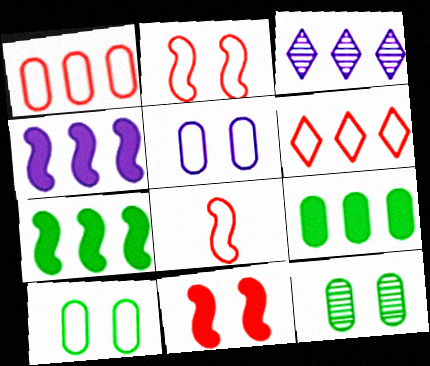[[1, 3, 7]]